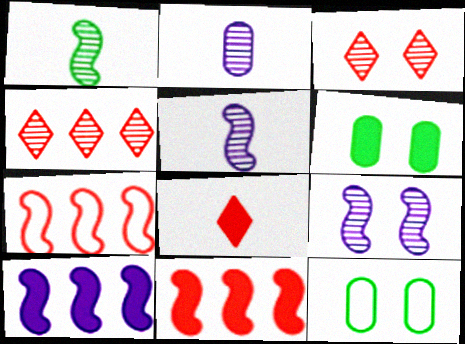[[6, 8, 10]]